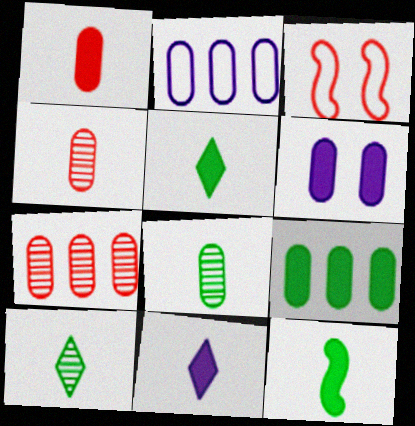[[1, 6, 9], 
[1, 11, 12], 
[2, 7, 9]]